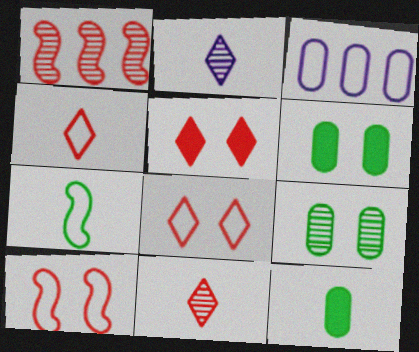[[1, 2, 9], 
[3, 7, 8]]